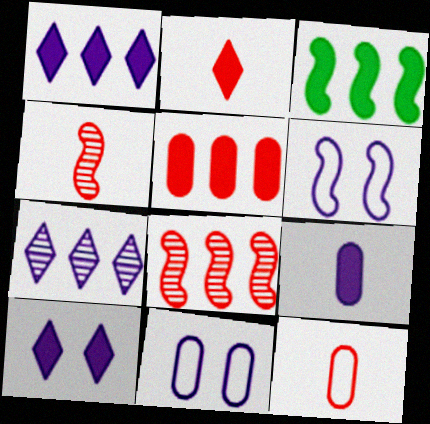[[1, 3, 5], 
[2, 4, 12], 
[3, 4, 6], 
[6, 7, 9]]